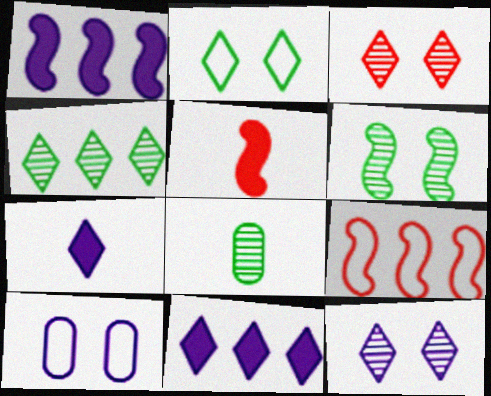[[4, 5, 10], 
[4, 6, 8]]